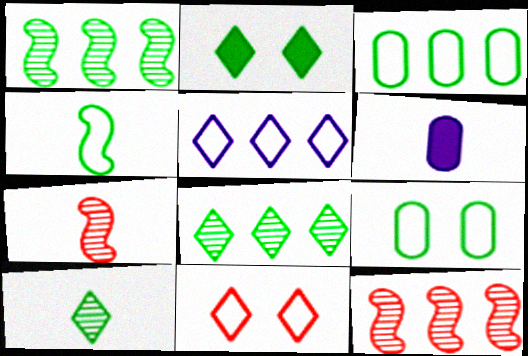[[1, 6, 11]]